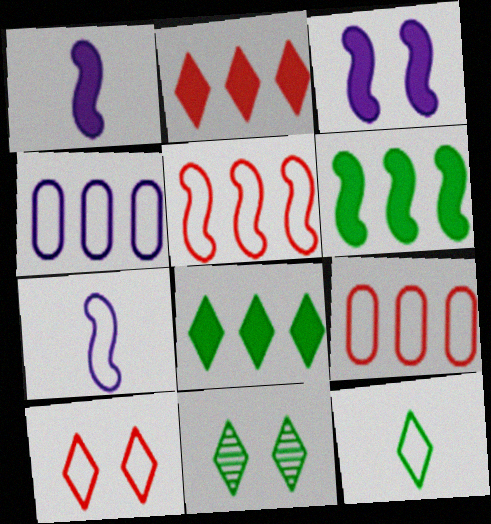[[1, 9, 11], 
[8, 11, 12]]